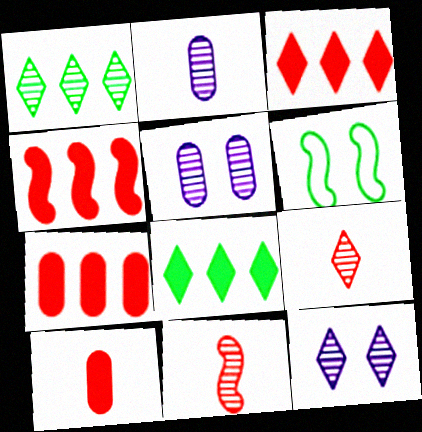[[1, 5, 11], 
[1, 9, 12], 
[2, 3, 6], 
[3, 4, 7]]